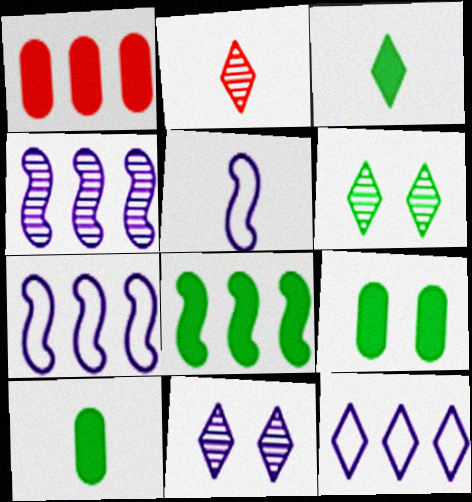[[1, 5, 6], 
[2, 5, 10], 
[2, 7, 9], 
[3, 8, 9]]